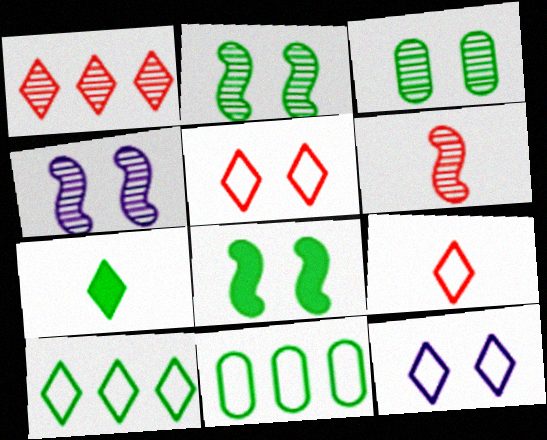[[1, 7, 12], 
[2, 7, 11], 
[9, 10, 12]]